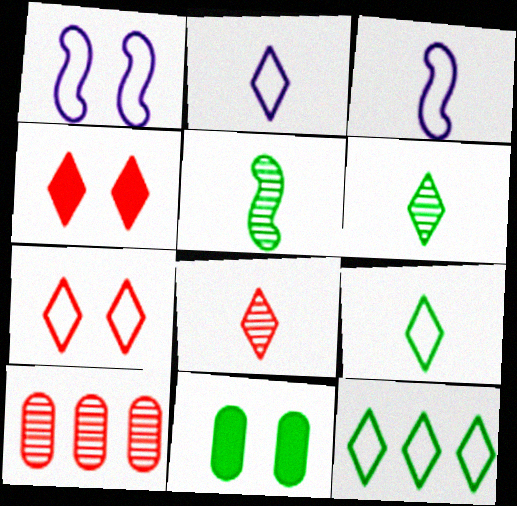[[2, 7, 12], 
[5, 11, 12]]